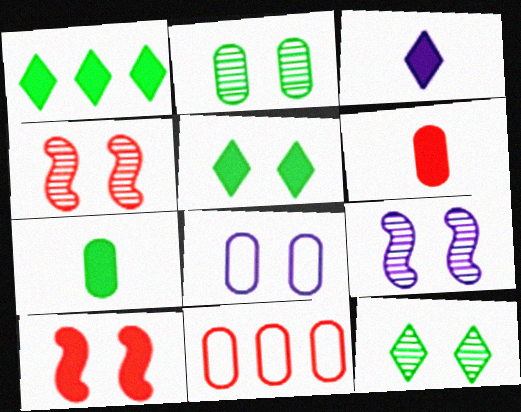[[4, 5, 8], 
[8, 10, 12]]